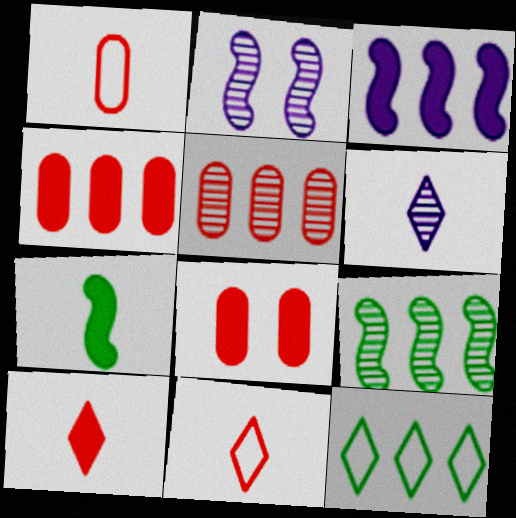[[1, 5, 8], 
[1, 6, 7], 
[3, 5, 12]]